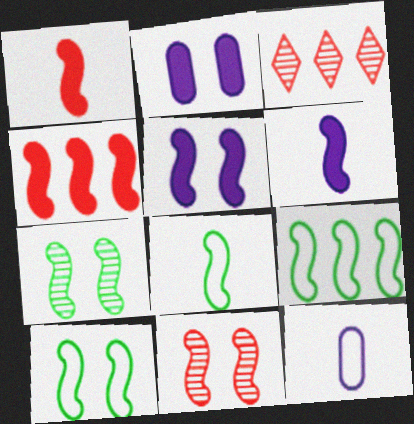[[2, 3, 8], 
[5, 10, 11], 
[6, 9, 11], 
[8, 9, 10]]